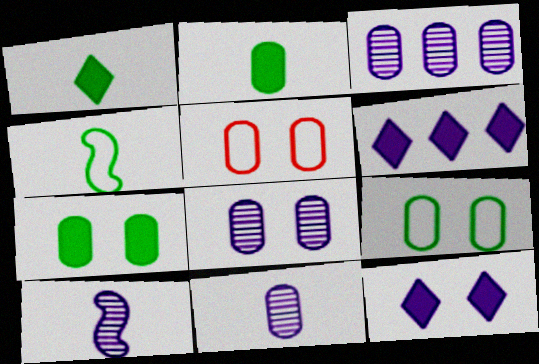[[2, 3, 5], 
[3, 8, 11], 
[5, 7, 8]]